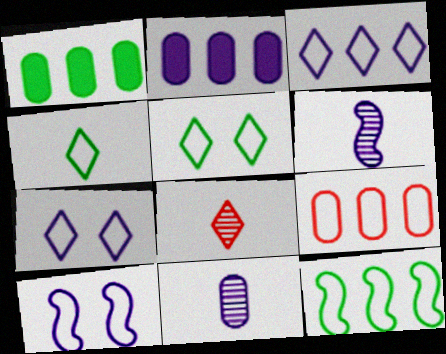[[1, 8, 10], 
[2, 6, 7], 
[3, 9, 12], 
[4, 9, 10]]